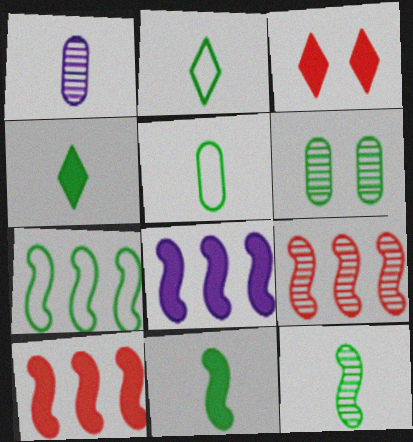[[1, 3, 7], 
[4, 5, 12], 
[4, 6, 7], 
[7, 8, 9]]